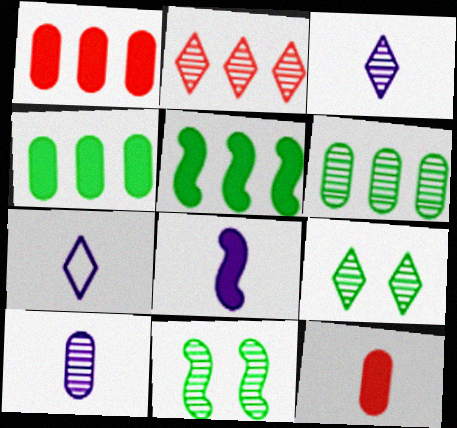[[1, 7, 11], 
[2, 3, 9], 
[2, 10, 11], 
[7, 8, 10]]